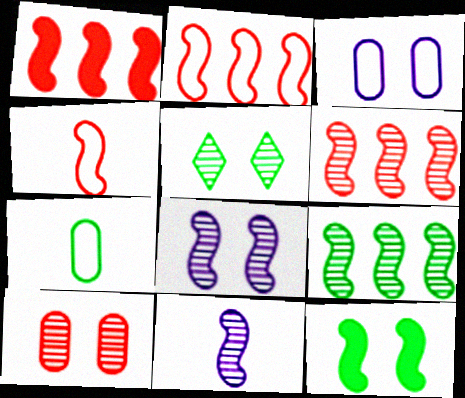[[1, 2, 6], 
[2, 11, 12], 
[5, 8, 10]]